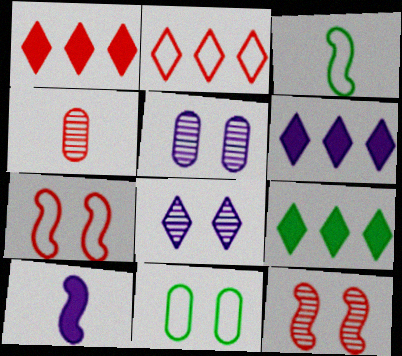[[1, 3, 5], 
[1, 4, 7], 
[1, 6, 9]]